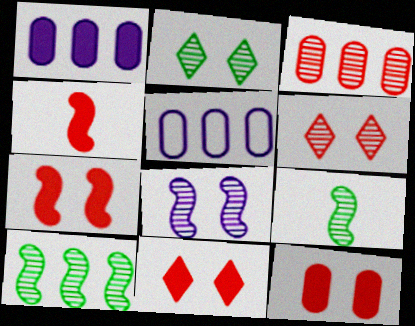[[2, 4, 5], 
[5, 9, 11], 
[7, 11, 12]]